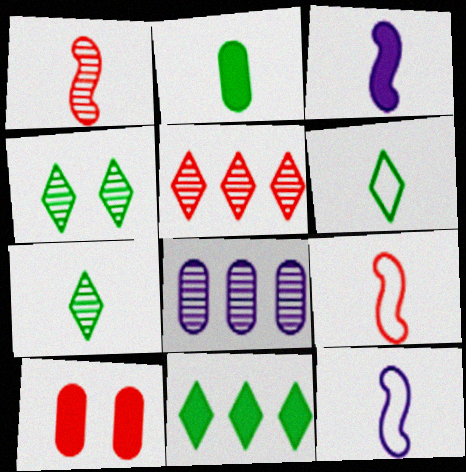[[1, 4, 8], 
[3, 10, 11], 
[4, 6, 11], 
[5, 9, 10]]